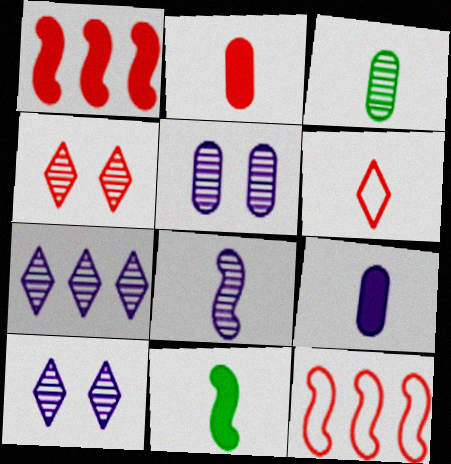[[2, 4, 12], 
[5, 7, 8]]